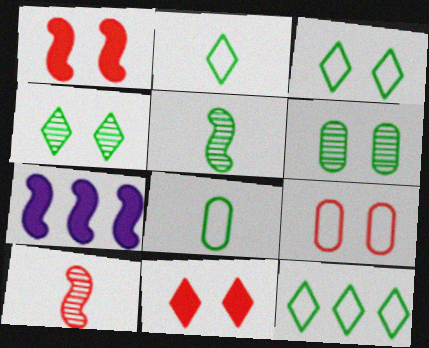[[2, 3, 12]]